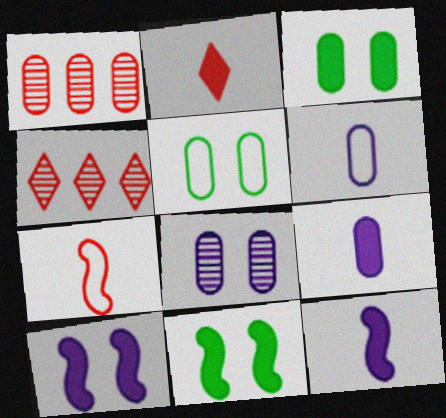[[1, 3, 6], 
[1, 5, 9], 
[4, 5, 12], 
[4, 6, 11]]